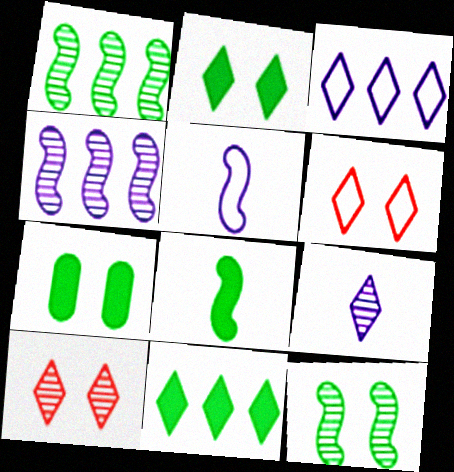[[6, 9, 11], 
[7, 8, 11]]